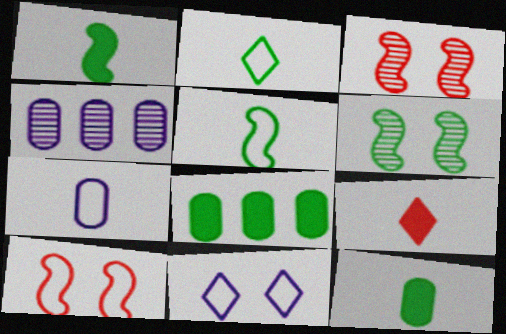[[2, 6, 8]]